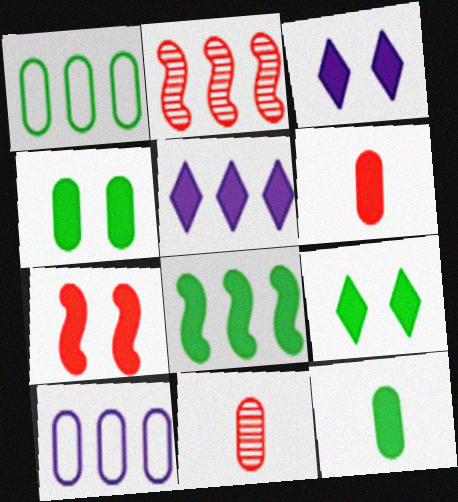[[1, 2, 5], 
[3, 4, 7], 
[3, 6, 8], 
[4, 10, 11], 
[5, 7, 12], 
[8, 9, 12]]